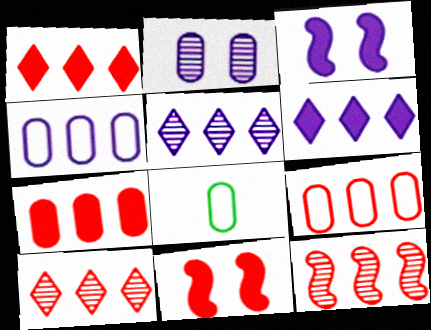[[1, 9, 12], 
[2, 7, 8], 
[3, 8, 10], 
[5, 8, 11]]